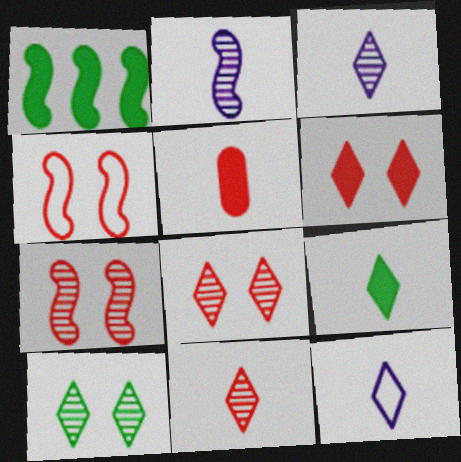[[1, 2, 4], 
[9, 11, 12]]